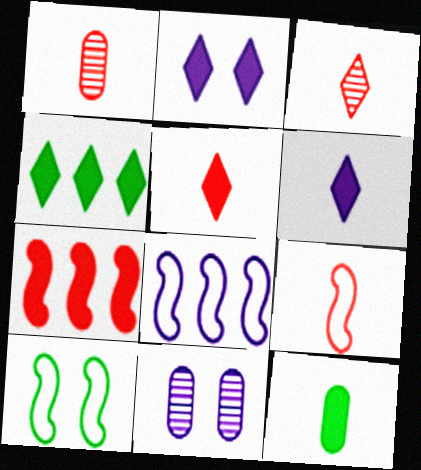[[1, 5, 9], 
[2, 4, 5], 
[2, 7, 12], 
[4, 9, 11], 
[6, 8, 11], 
[8, 9, 10]]